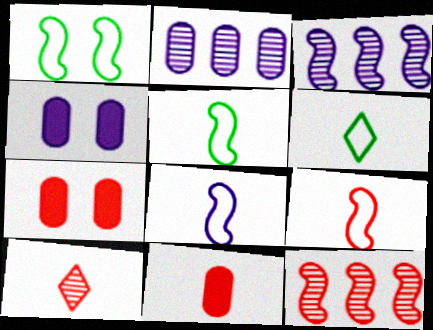[[3, 6, 7], 
[4, 6, 12], 
[5, 8, 9], 
[9, 10, 11]]